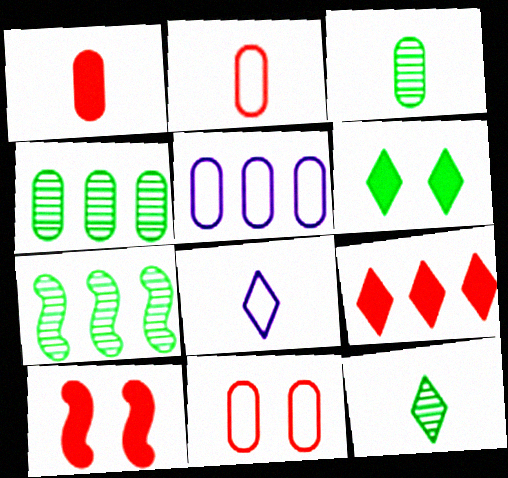[[1, 9, 10], 
[4, 8, 10], 
[5, 7, 9], 
[5, 10, 12]]